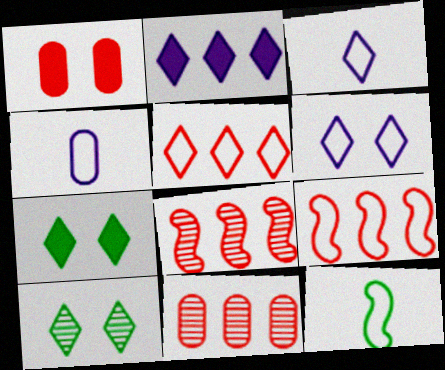[[4, 7, 8]]